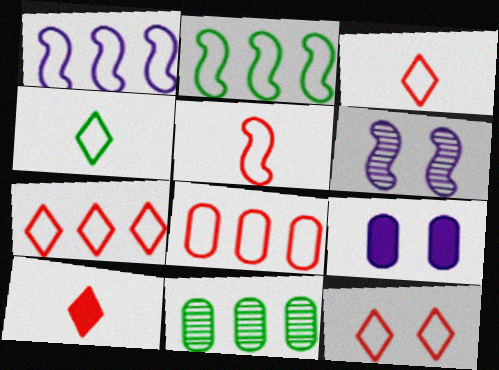[[3, 7, 12], 
[5, 8, 12]]